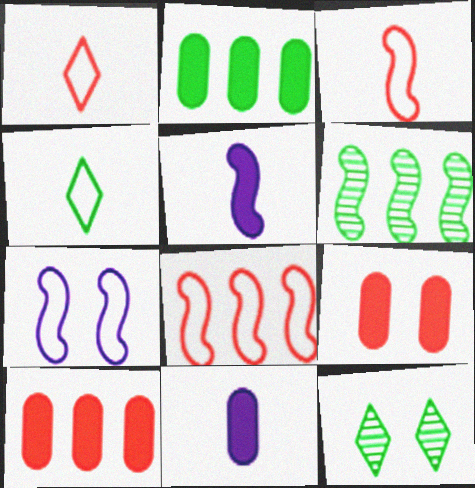[[2, 9, 11], 
[7, 9, 12], 
[8, 11, 12]]